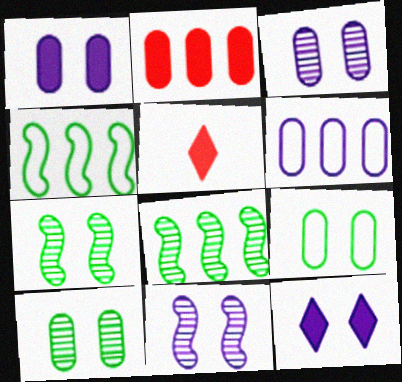[[3, 4, 5], 
[5, 6, 7]]